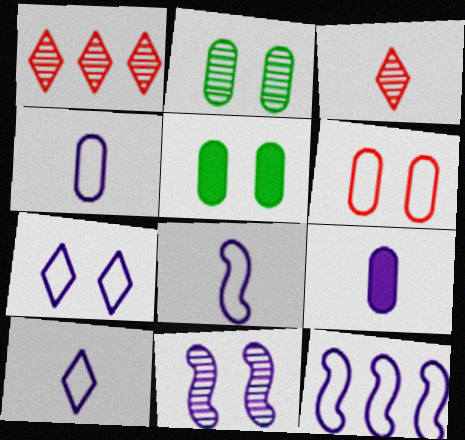[[1, 5, 8], 
[3, 5, 12], 
[4, 7, 12], 
[4, 8, 10]]